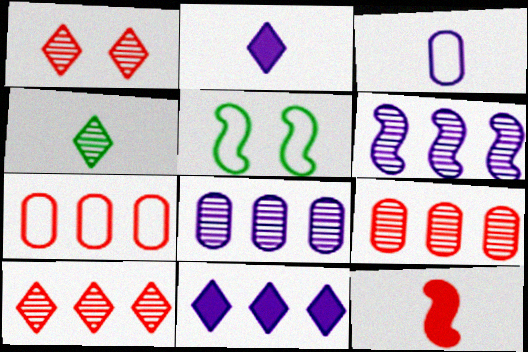[[1, 7, 12], 
[2, 5, 9], 
[3, 4, 12], 
[5, 6, 12]]